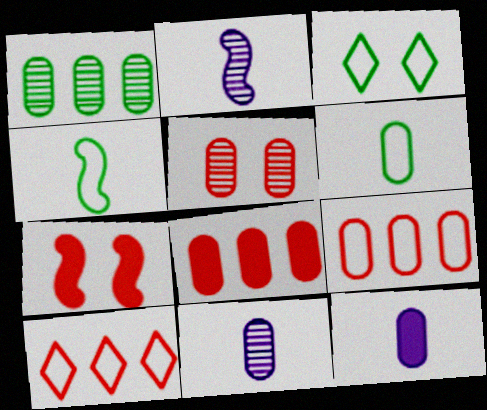[[1, 5, 11], 
[2, 3, 8]]